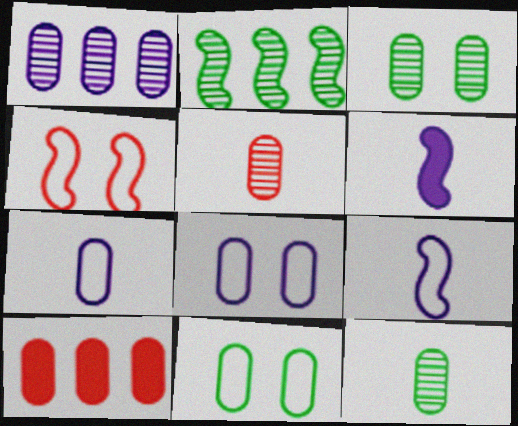[[1, 3, 5], 
[2, 4, 6], 
[3, 7, 10], 
[8, 10, 12]]